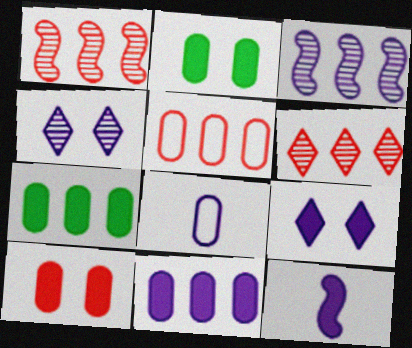[[3, 8, 9], 
[9, 11, 12]]